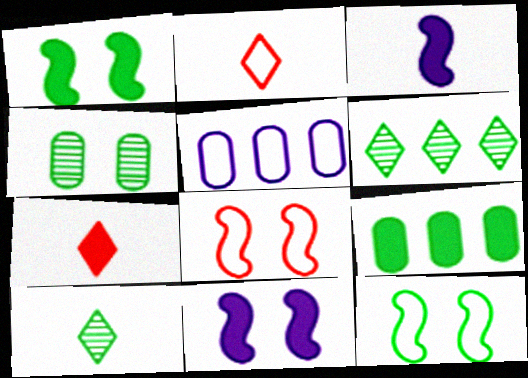[[2, 5, 12], 
[7, 9, 11], 
[9, 10, 12]]